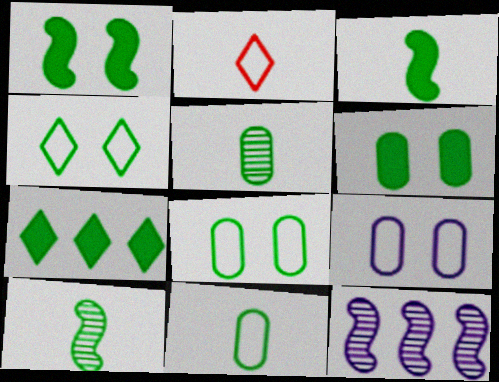[[2, 6, 12], 
[3, 6, 7], 
[7, 8, 10]]